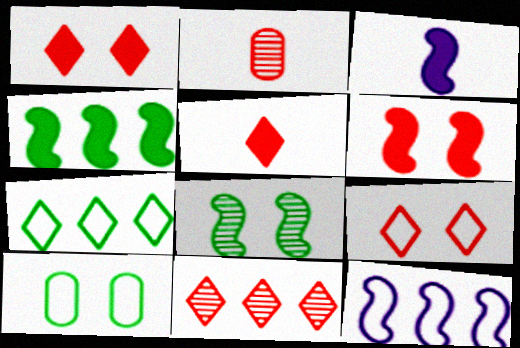[[3, 4, 6], 
[3, 10, 11], 
[5, 9, 11]]